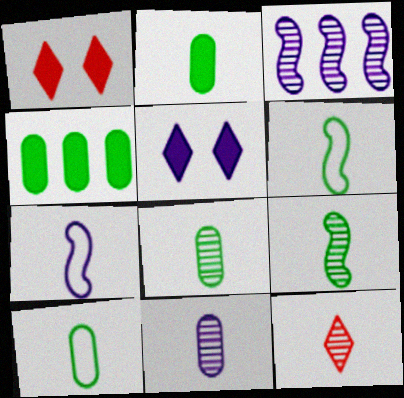[[1, 3, 10], 
[2, 7, 12], 
[2, 8, 10], 
[9, 11, 12]]